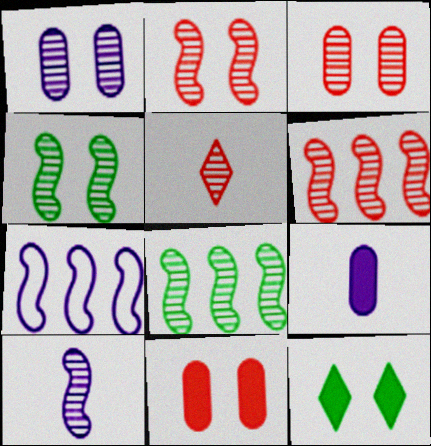[[1, 5, 8], 
[2, 8, 10], 
[3, 5, 6], 
[4, 6, 10]]